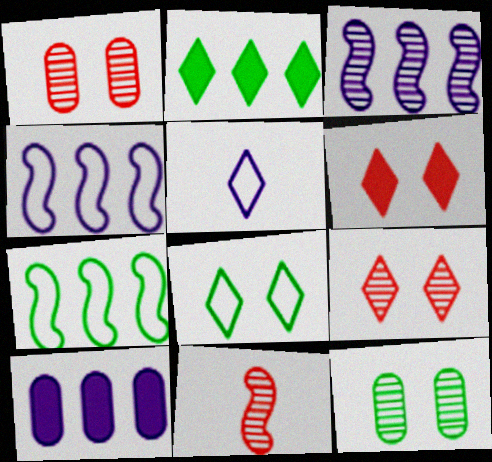[[2, 5, 9], 
[8, 10, 11]]